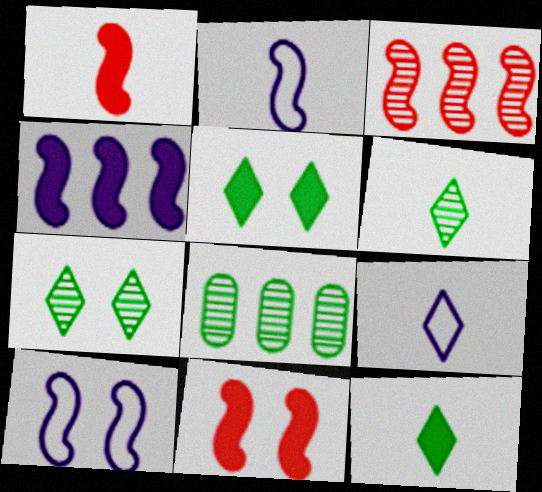[[8, 9, 11]]